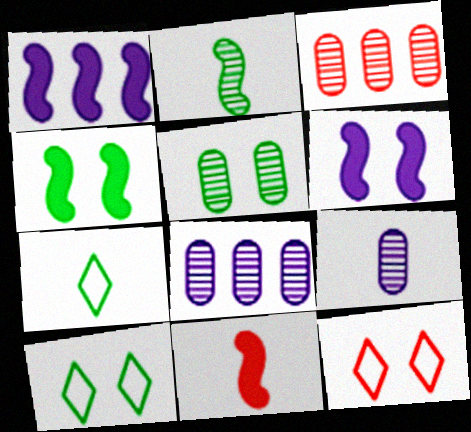[[1, 4, 11], 
[3, 5, 9], 
[3, 6, 7], 
[3, 11, 12], 
[4, 5, 10], 
[5, 6, 12], 
[7, 9, 11], 
[8, 10, 11]]